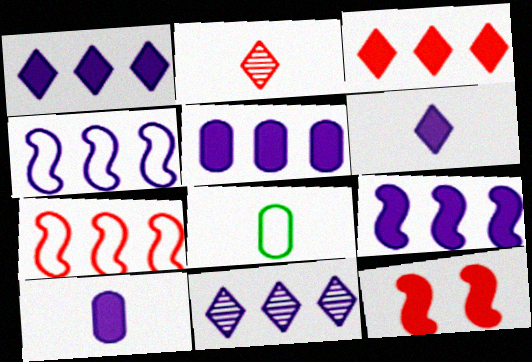[[1, 5, 9], 
[4, 5, 11], 
[8, 11, 12]]